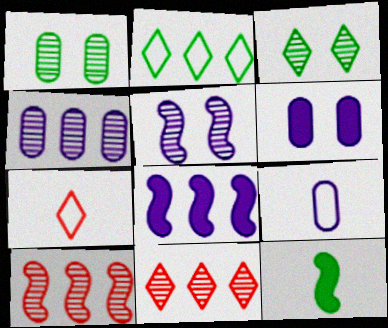[[1, 2, 12], 
[1, 7, 8], 
[4, 6, 9]]